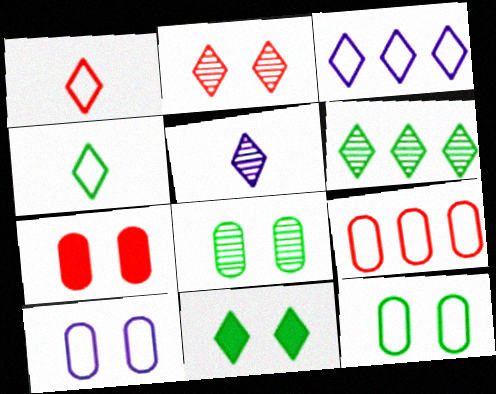[[2, 5, 6], 
[4, 6, 11], 
[7, 8, 10]]